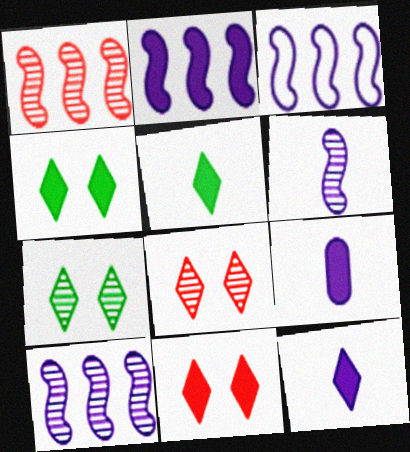[[2, 3, 10]]